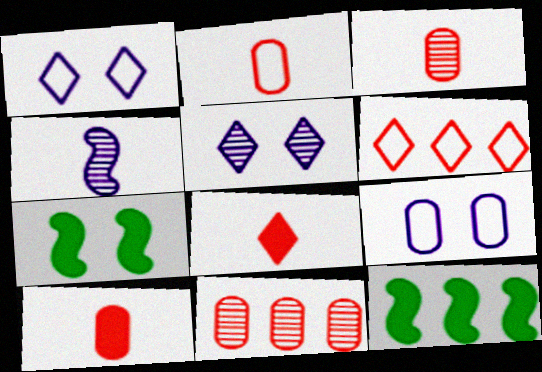[[1, 3, 12], 
[2, 3, 10], 
[2, 5, 12]]